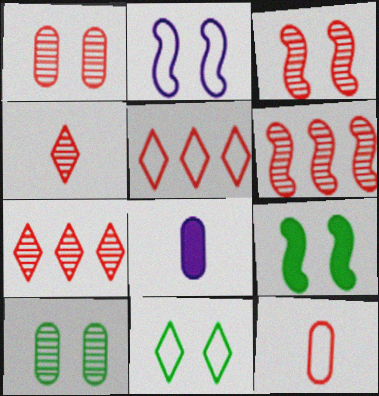[[1, 4, 6], 
[2, 3, 9], 
[6, 8, 11], 
[9, 10, 11]]